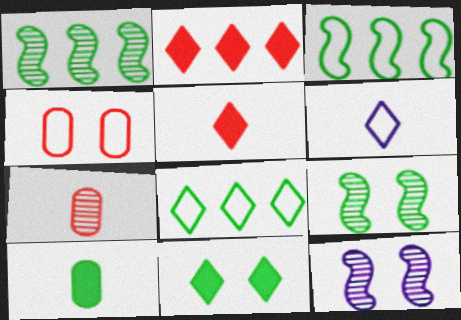[[3, 4, 6], 
[4, 11, 12], 
[8, 9, 10]]